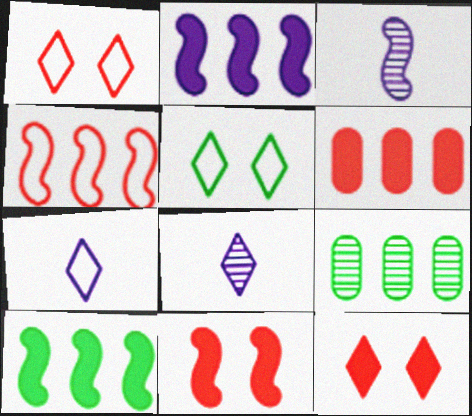[[3, 5, 6], 
[7, 9, 11]]